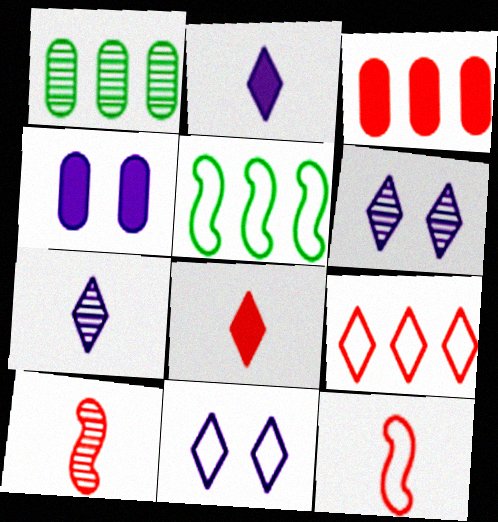[[1, 6, 10]]